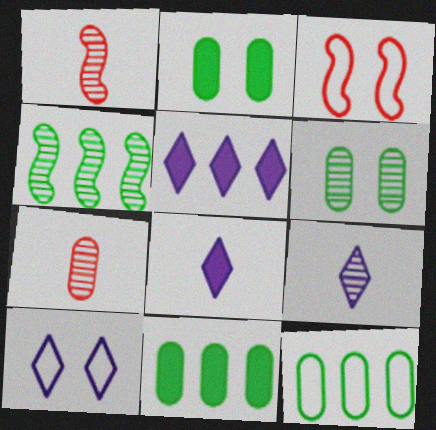[[1, 10, 11], 
[3, 9, 11], 
[5, 9, 10]]